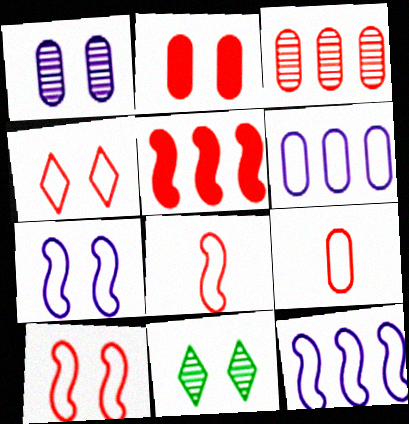[[2, 3, 9], 
[2, 7, 11]]